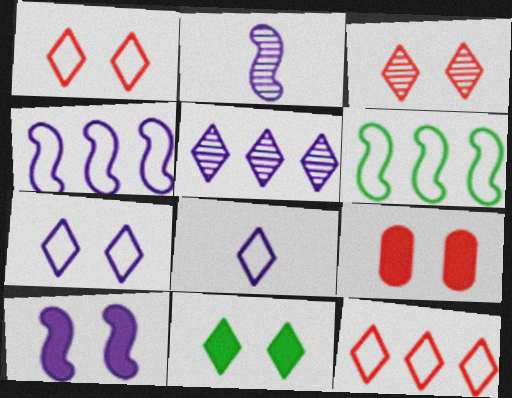[[2, 4, 10], 
[3, 7, 11], 
[9, 10, 11]]